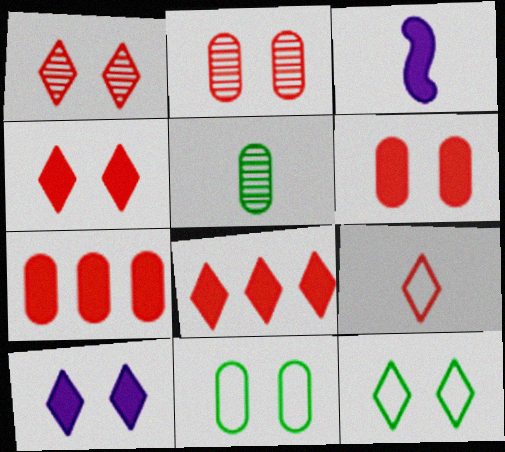[[1, 8, 9], 
[1, 10, 12], 
[3, 5, 9]]